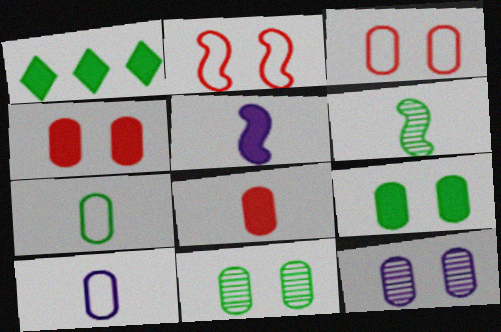[[1, 4, 5], 
[3, 9, 12]]